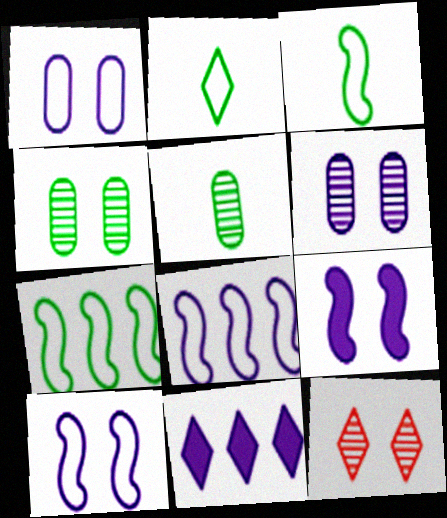[[2, 11, 12]]